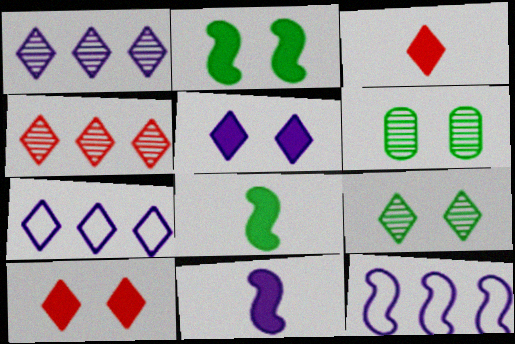[[3, 6, 12], 
[3, 7, 9]]